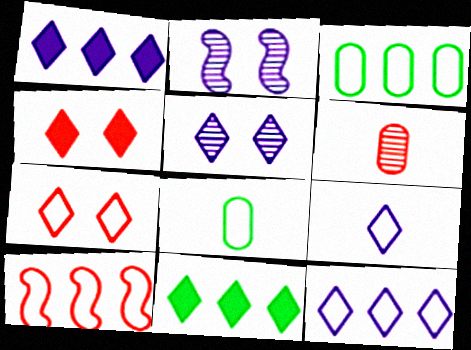[[1, 5, 9], 
[3, 10, 12], 
[4, 6, 10]]